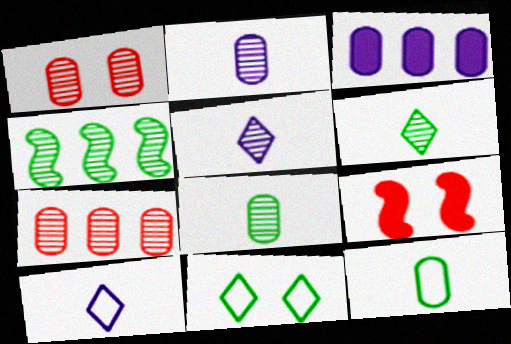[[1, 3, 12], 
[1, 4, 5]]